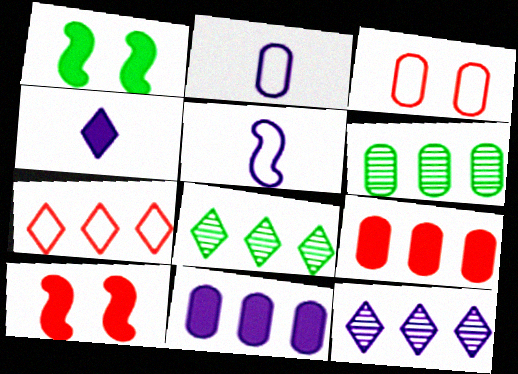[[1, 4, 9], 
[2, 8, 10]]